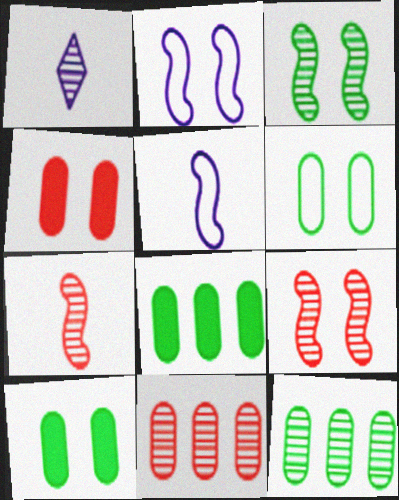[[1, 3, 11], 
[1, 9, 12]]